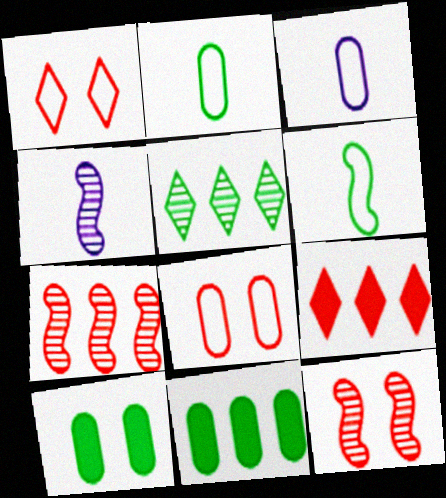[[1, 4, 11], 
[5, 6, 10]]